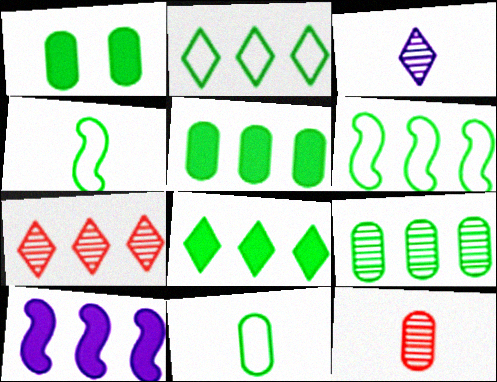[[1, 9, 11], 
[6, 8, 9]]